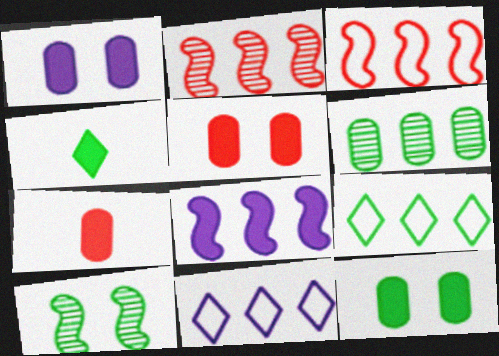[[1, 5, 12], 
[4, 5, 8], 
[7, 10, 11]]